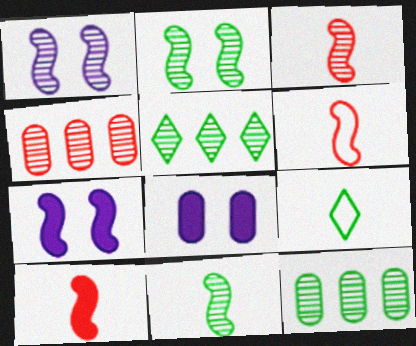[[3, 6, 10], 
[4, 7, 9], 
[5, 6, 8]]